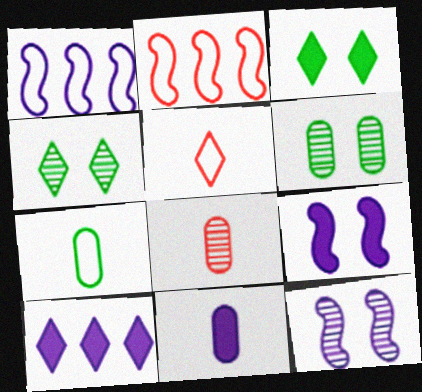[[1, 3, 8], 
[2, 4, 11], 
[4, 5, 10], 
[7, 8, 11], 
[9, 10, 11]]